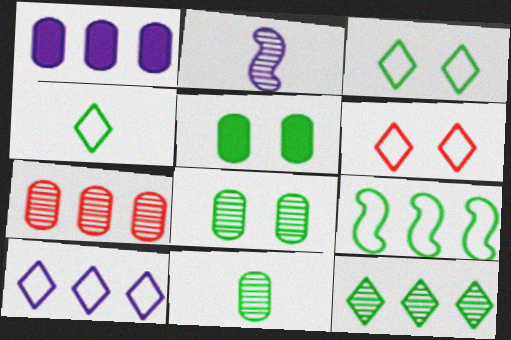[[4, 6, 10]]